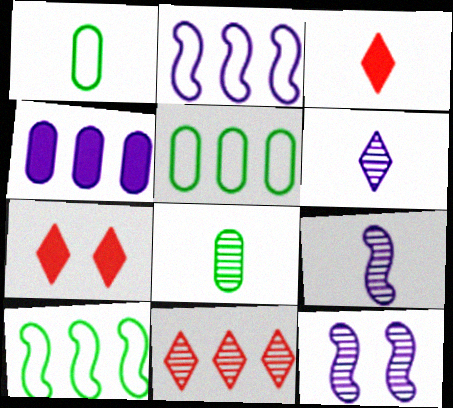[[1, 3, 9], 
[2, 7, 8], 
[3, 5, 12], 
[4, 10, 11], 
[5, 7, 9], 
[8, 11, 12]]